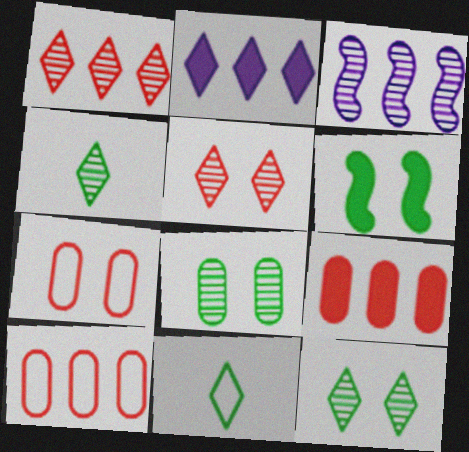[[2, 5, 11]]